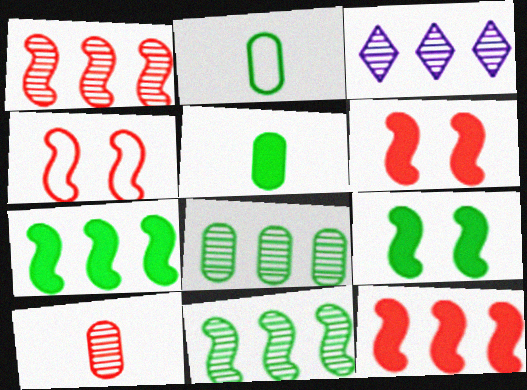[[1, 3, 8], 
[2, 3, 6], 
[3, 4, 5]]